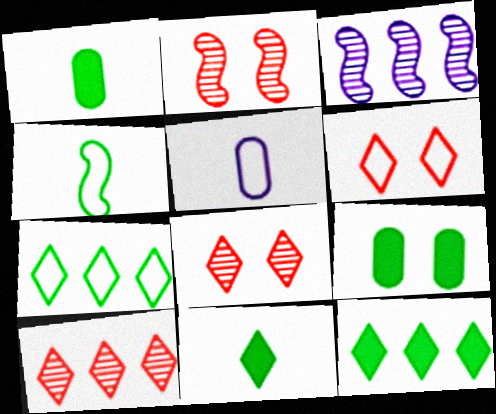[[1, 3, 6], 
[2, 5, 12]]